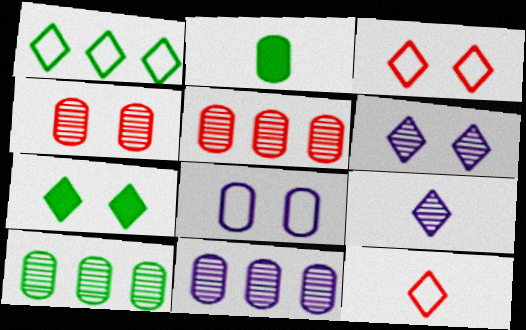[[2, 5, 8], 
[3, 6, 7], 
[5, 10, 11]]